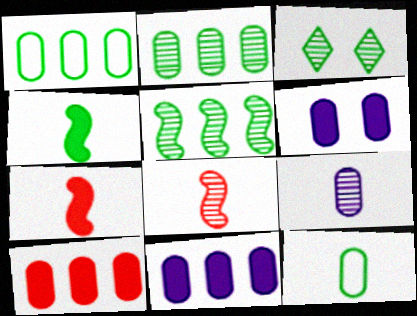[[1, 3, 4]]